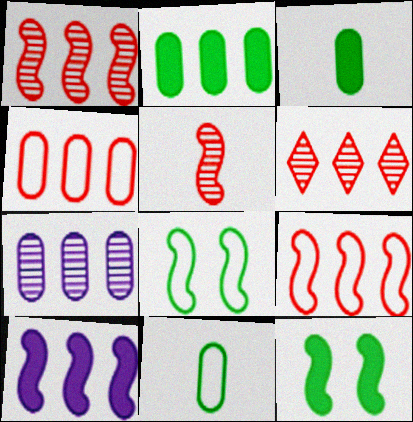[[2, 4, 7], 
[5, 8, 10]]